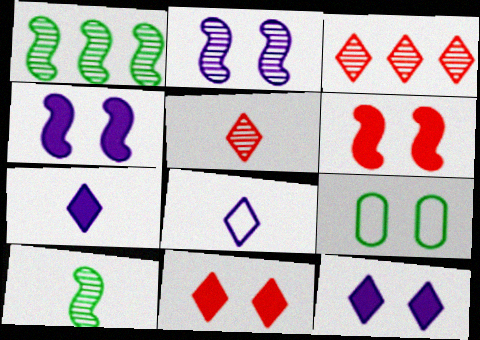[[2, 9, 11]]